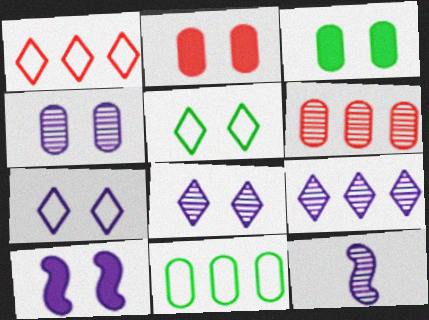[[1, 3, 12], 
[4, 7, 10], 
[4, 9, 12]]